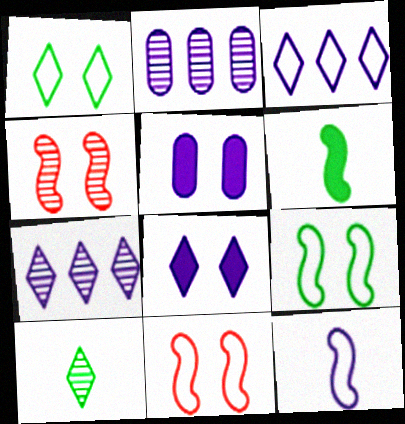[[1, 4, 5], 
[2, 4, 10], 
[2, 8, 12], 
[5, 7, 12]]